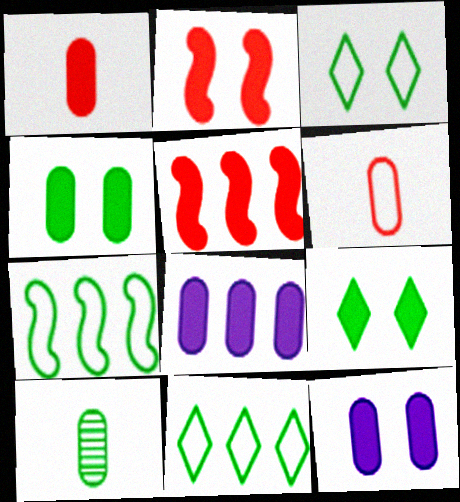[[1, 4, 8], 
[2, 9, 12], 
[7, 9, 10]]